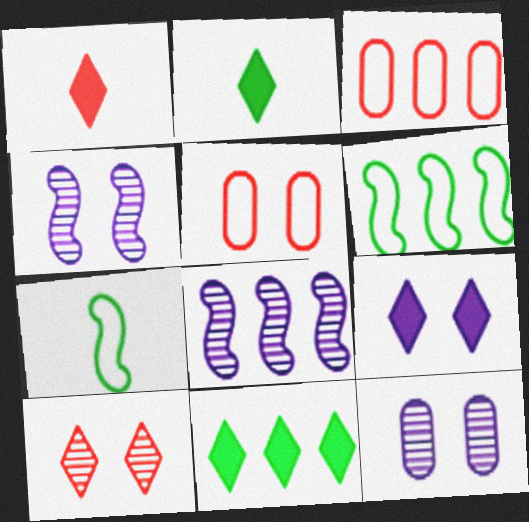[[1, 6, 12], 
[1, 9, 11], 
[2, 3, 4], 
[2, 5, 8], 
[3, 8, 11]]